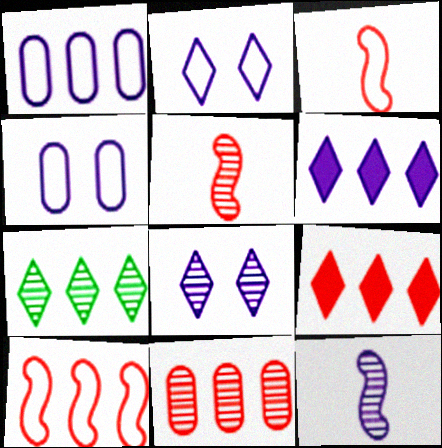[[4, 6, 12], 
[9, 10, 11]]